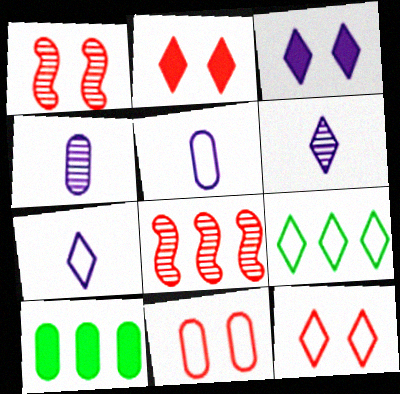[[1, 2, 11], 
[1, 7, 10], 
[2, 6, 9], 
[4, 10, 11], 
[7, 9, 12]]